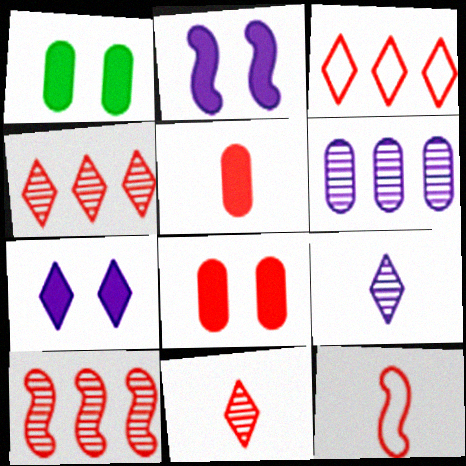[[4, 8, 12], 
[5, 11, 12]]